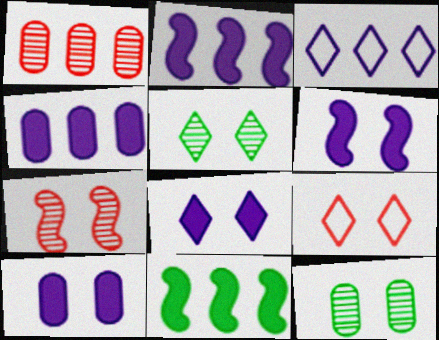[[1, 3, 11], 
[5, 8, 9], 
[6, 8, 10], 
[6, 9, 12]]